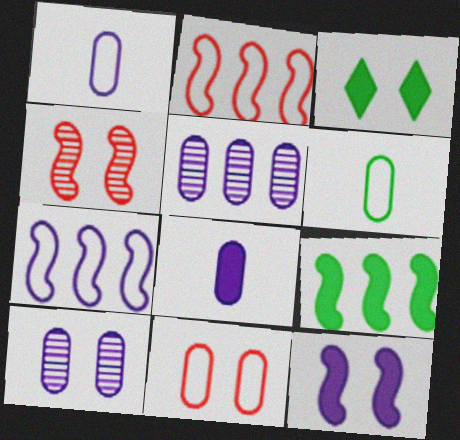[]